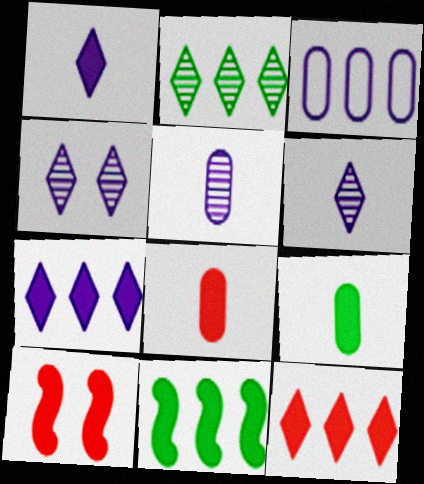[[7, 9, 10], 
[8, 10, 12]]